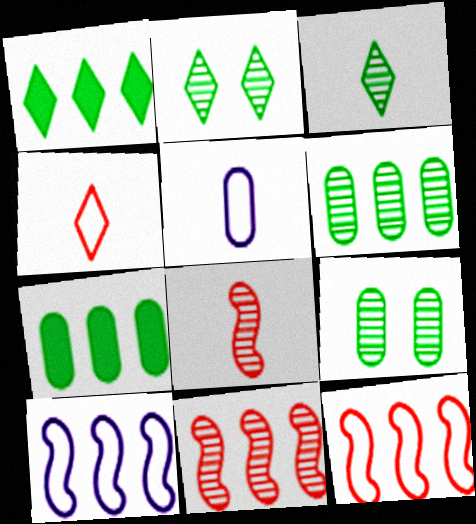[]